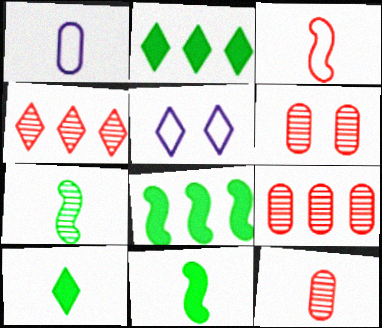[[4, 5, 10], 
[5, 8, 12], 
[5, 9, 11], 
[6, 9, 12]]